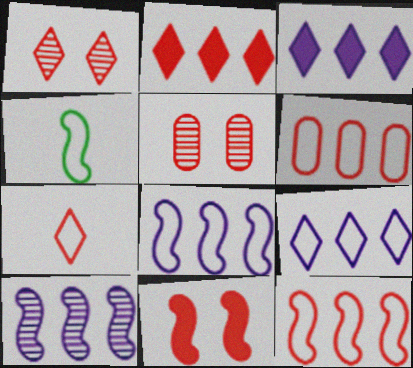[[1, 2, 7], 
[3, 4, 5], 
[4, 10, 11]]